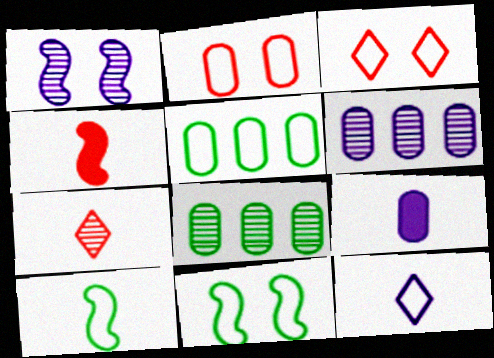[[1, 7, 8], 
[2, 8, 9], 
[7, 9, 10]]